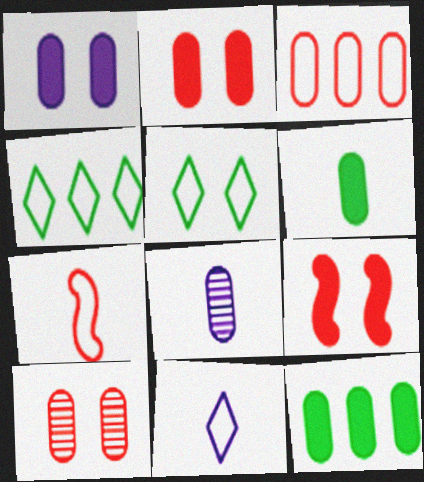[[4, 8, 9]]